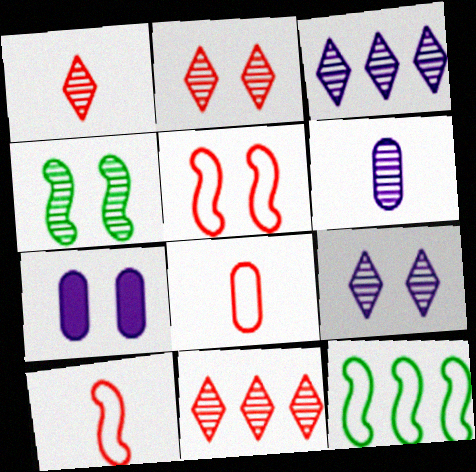[[1, 2, 11], 
[1, 7, 12], 
[4, 6, 11]]